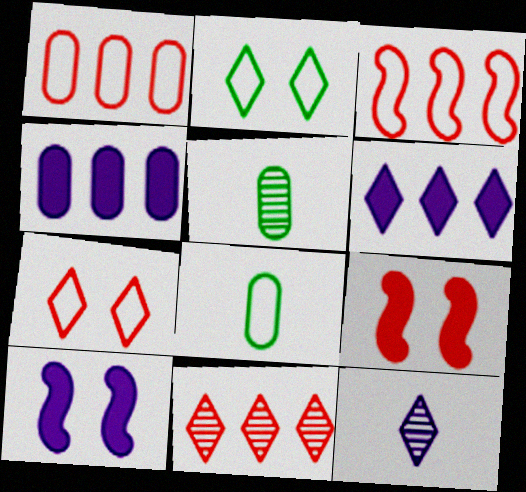[[8, 10, 11]]